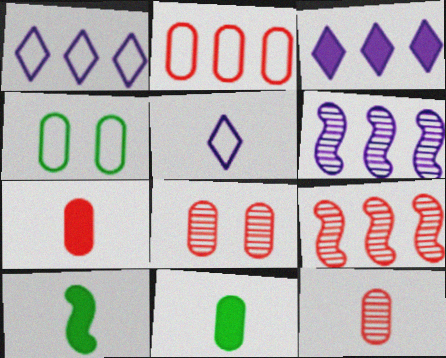[[1, 8, 10], 
[2, 7, 8], 
[5, 10, 12]]